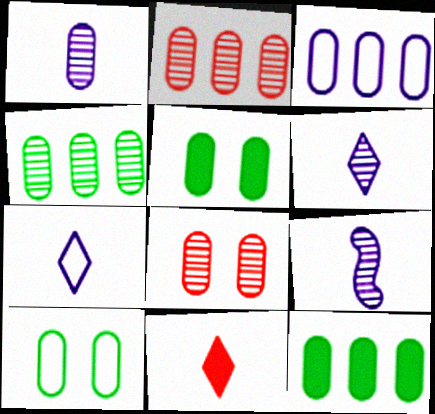[[1, 4, 8], 
[1, 6, 9], 
[2, 3, 12]]